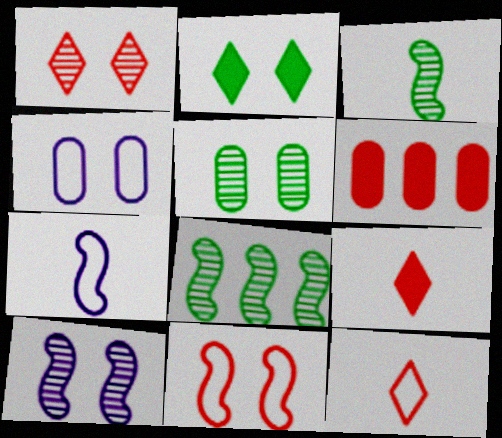[[1, 5, 10], 
[4, 8, 9]]